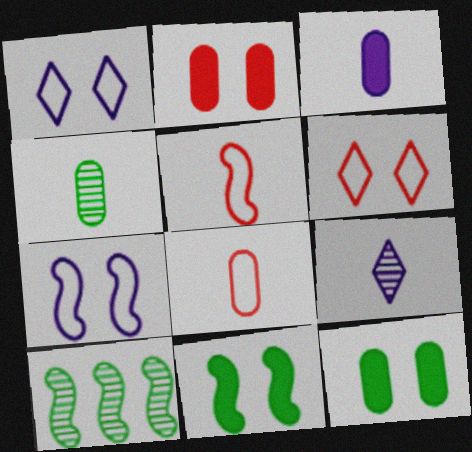[[3, 4, 8], 
[3, 6, 10]]